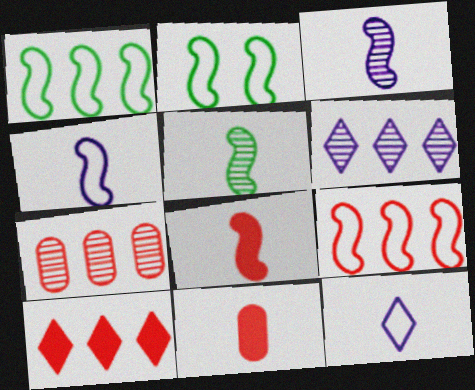[[2, 4, 9], 
[2, 6, 11], 
[4, 5, 8], 
[5, 11, 12], 
[7, 9, 10]]